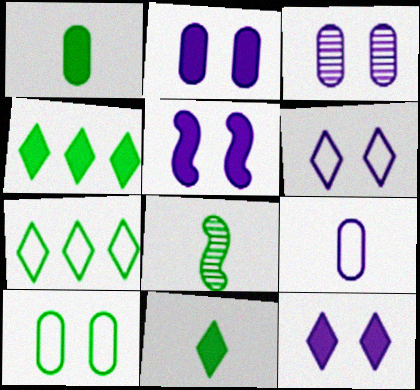[[2, 5, 12], 
[3, 5, 6], 
[4, 8, 10]]